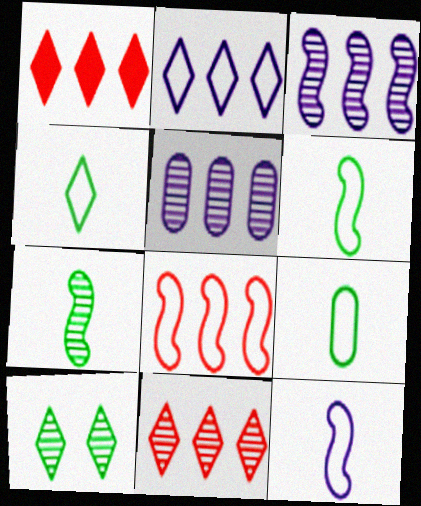[[4, 6, 9]]